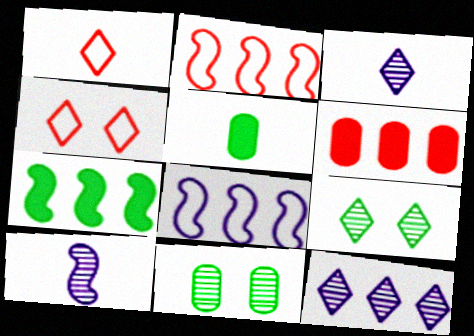[[1, 5, 10]]